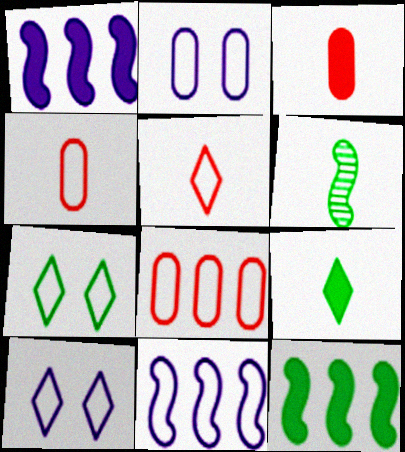[[4, 7, 11]]